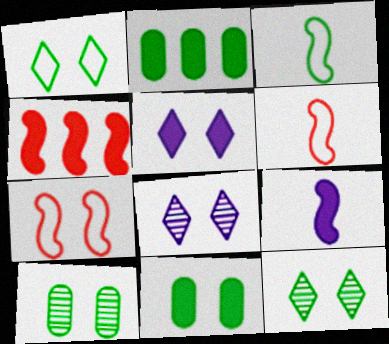[[2, 3, 12], 
[2, 6, 8], 
[5, 7, 10], 
[7, 8, 11]]